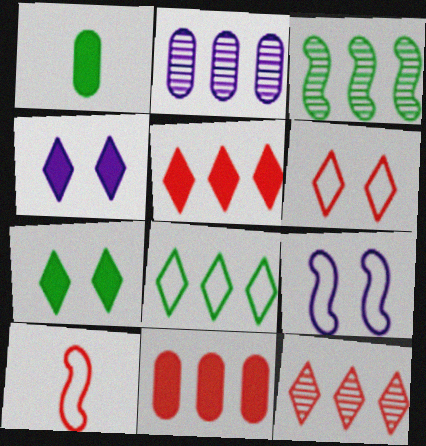[[1, 9, 12], 
[2, 3, 12], 
[2, 7, 10]]